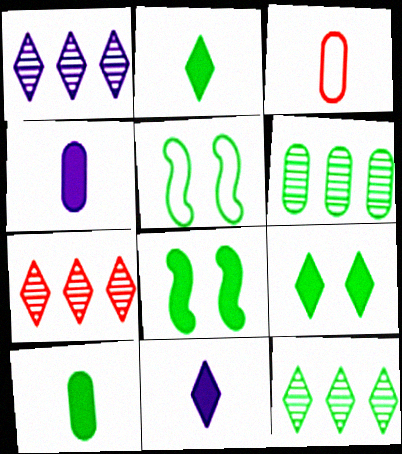[[1, 3, 8], 
[1, 7, 12], 
[2, 5, 6], 
[4, 5, 7], 
[5, 10, 12]]